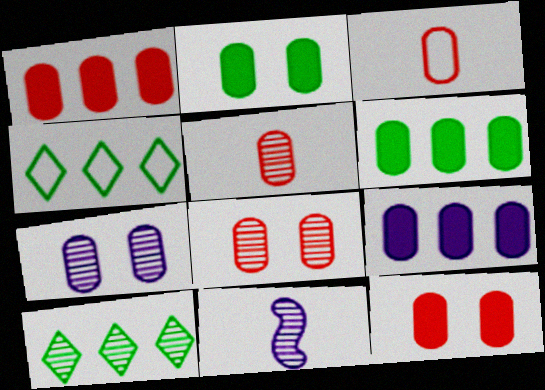[[1, 3, 8], 
[1, 6, 9], 
[3, 6, 7], 
[4, 11, 12], 
[8, 10, 11]]